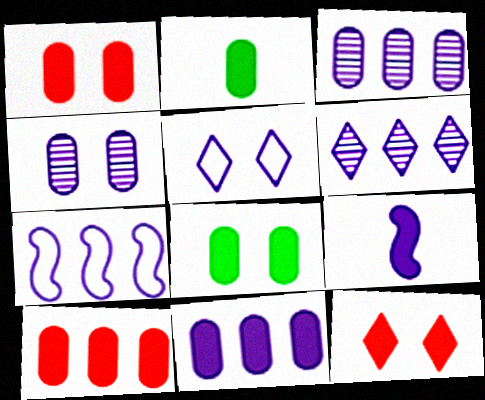[[1, 2, 11], 
[3, 5, 9], 
[6, 7, 11]]